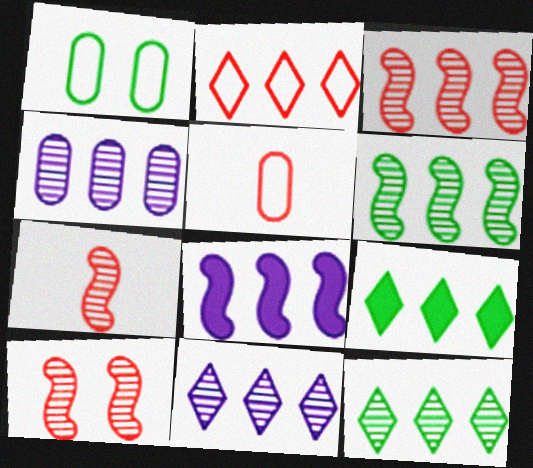[[2, 9, 11], 
[3, 4, 12], 
[3, 7, 10]]